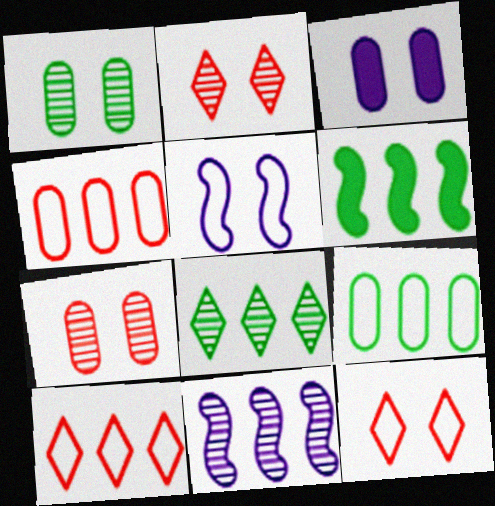[[6, 8, 9]]